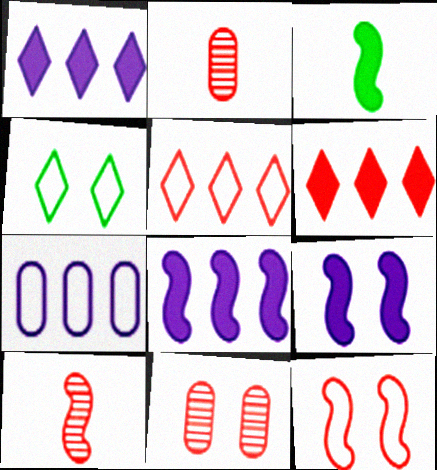[[2, 4, 8], 
[2, 6, 12], 
[4, 9, 11]]